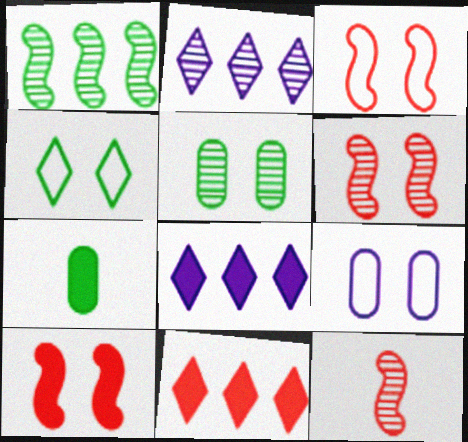[[1, 4, 7], 
[2, 3, 7], 
[2, 5, 12], 
[3, 4, 9], 
[3, 6, 10], 
[7, 8, 10]]